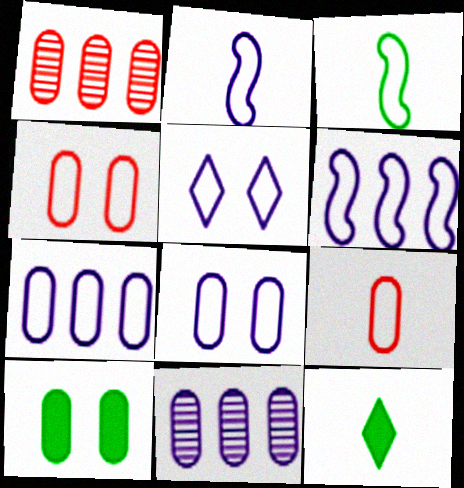[[2, 5, 7], 
[9, 10, 11]]